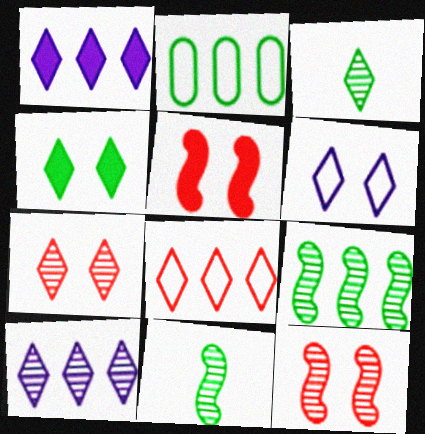[[2, 4, 11], 
[3, 7, 10], 
[4, 6, 7]]